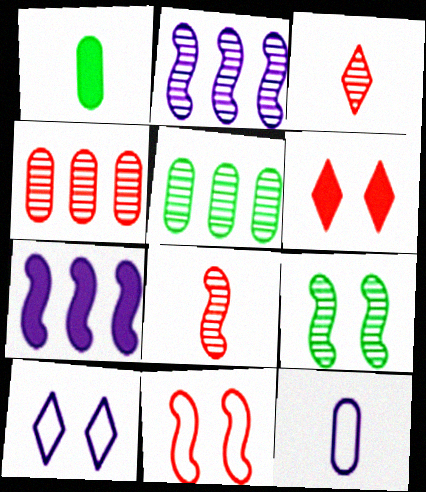[[1, 6, 7], 
[2, 8, 9]]